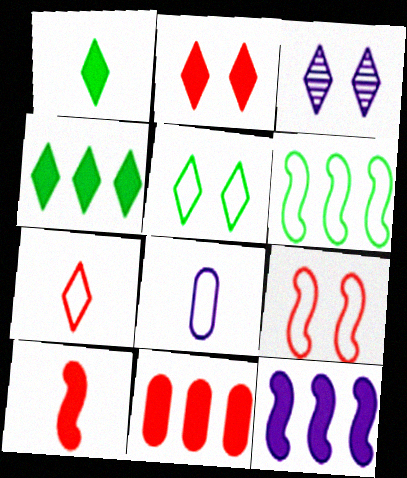[[2, 3, 5], 
[2, 10, 11], 
[3, 4, 7], 
[3, 8, 12], 
[4, 11, 12]]